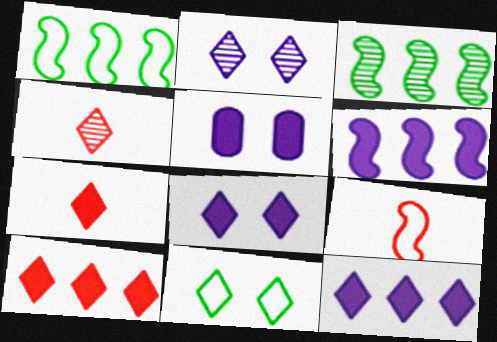[[1, 4, 5], 
[4, 11, 12]]